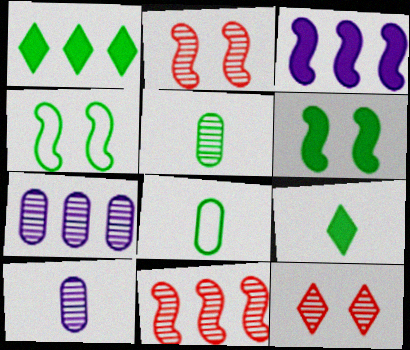[[1, 4, 5], 
[3, 8, 12]]